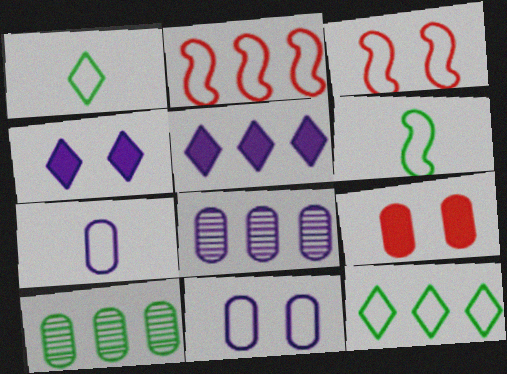[[1, 2, 11], 
[2, 5, 10], 
[3, 7, 12], 
[7, 9, 10]]